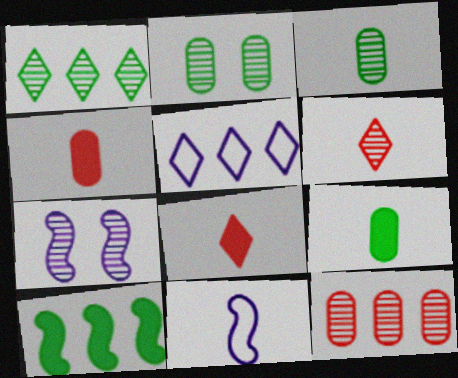[[3, 8, 11], 
[5, 10, 12], 
[6, 9, 11]]